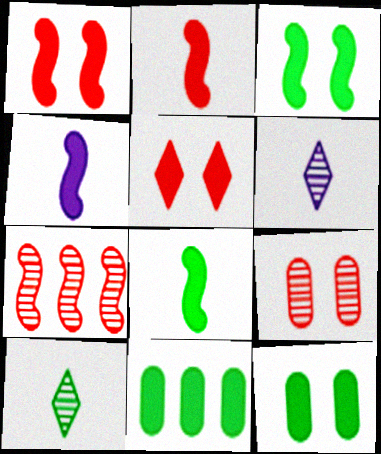[[2, 4, 8], 
[4, 5, 11]]